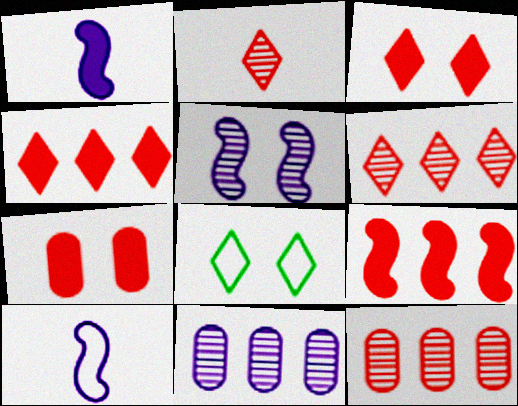[[1, 8, 12], 
[5, 7, 8]]